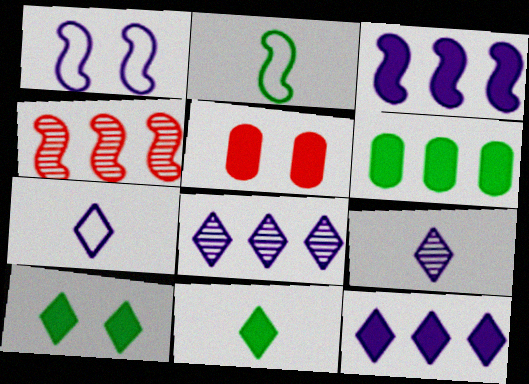[[2, 5, 8], 
[3, 5, 11]]